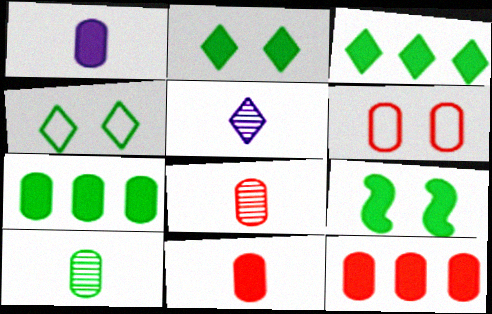[[6, 8, 12]]